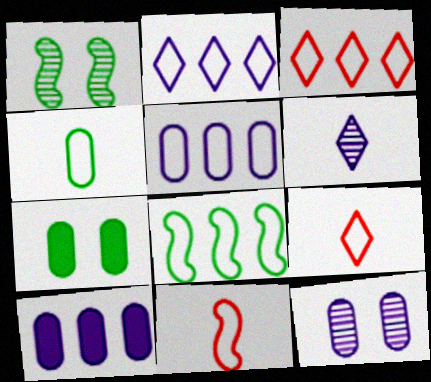[[1, 9, 10], 
[3, 5, 8]]